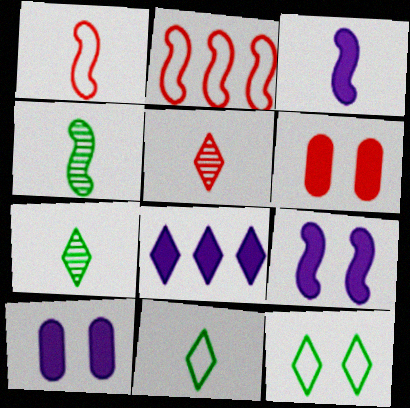[[1, 3, 4], 
[2, 4, 9], 
[2, 5, 6], 
[2, 7, 10], 
[3, 8, 10], 
[5, 8, 12]]